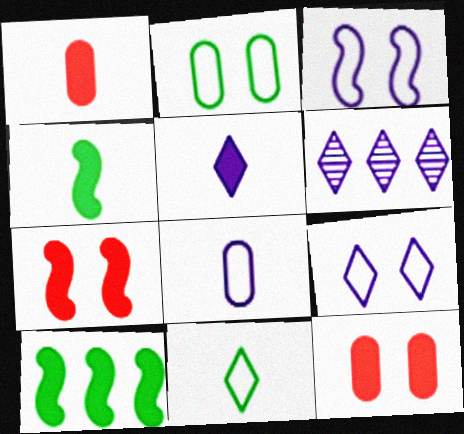[[1, 4, 5], 
[5, 6, 9], 
[5, 10, 12]]